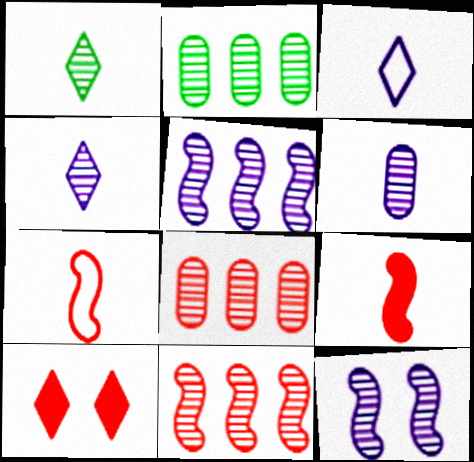[[1, 8, 12], 
[7, 8, 10]]